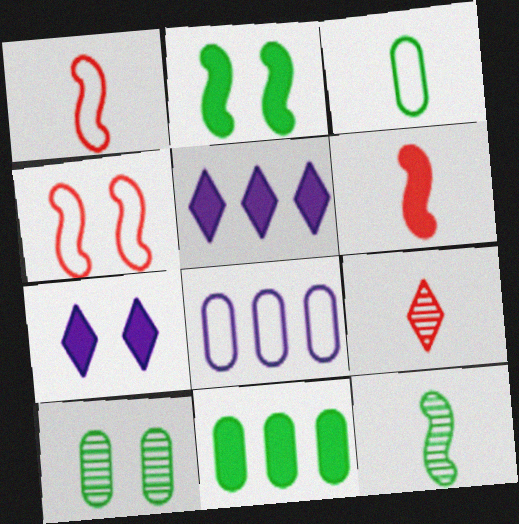[[1, 5, 10], 
[2, 8, 9], 
[3, 10, 11], 
[4, 7, 10], 
[6, 7, 11]]